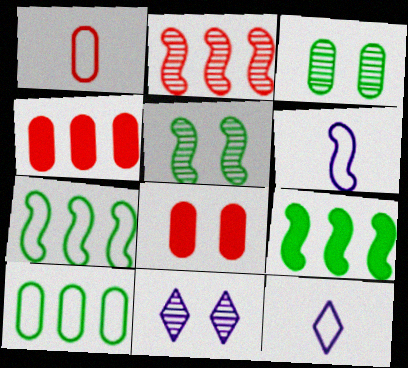[[1, 9, 11], 
[4, 5, 12]]